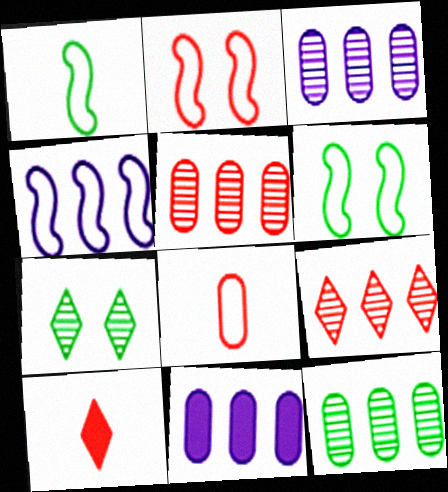[[1, 2, 4], 
[2, 5, 10], 
[3, 5, 12], 
[3, 6, 10]]